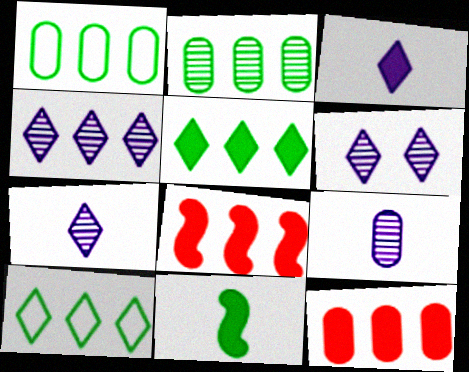[[1, 4, 8], 
[4, 6, 7]]